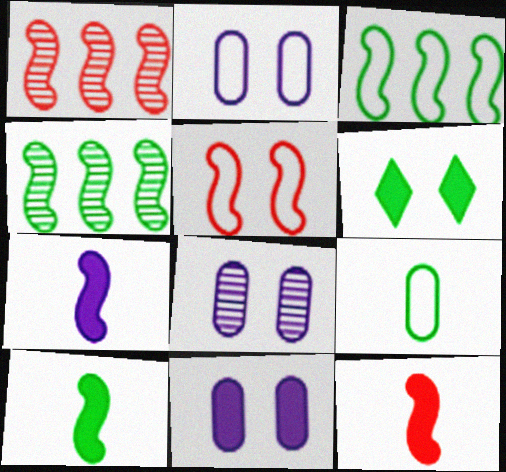[[1, 5, 12], 
[2, 8, 11], 
[4, 5, 7], 
[4, 6, 9], 
[5, 6, 8], 
[7, 10, 12]]